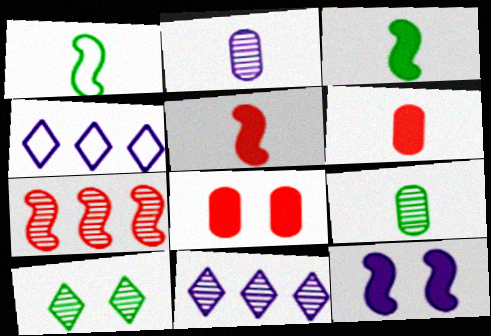[[1, 7, 12], 
[1, 8, 11], 
[2, 4, 12], 
[2, 7, 10]]